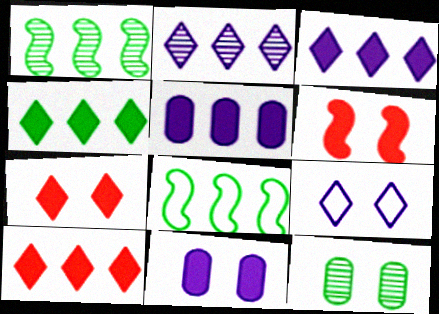[[3, 4, 10], 
[6, 9, 12]]